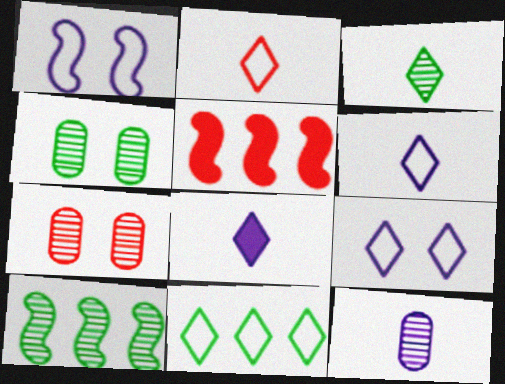[[2, 3, 8], 
[2, 5, 7], 
[2, 9, 11], 
[3, 4, 10], 
[4, 5, 6]]